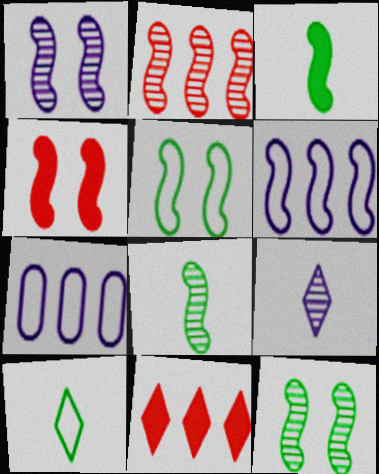[[1, 2, 8], 
[1, 4, 5], 
[4, 6, 8]]